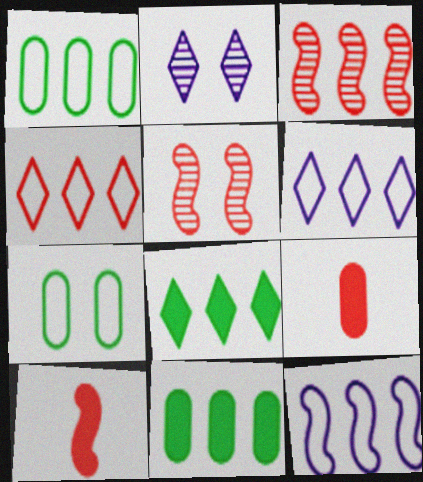[[1, 2, 10], 
[1, 4, 12], 
[3, 6, 11], 
[4, 5, 9]]